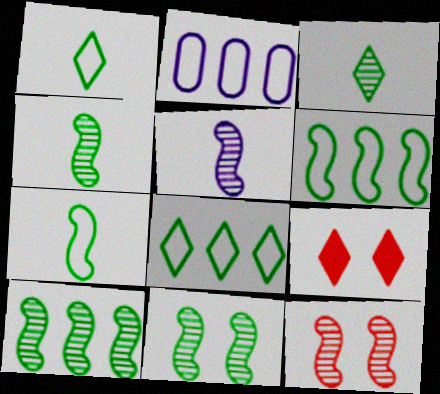[[2, 4, 9], 
[4, 10, 11], 
[5, 10, 12]]